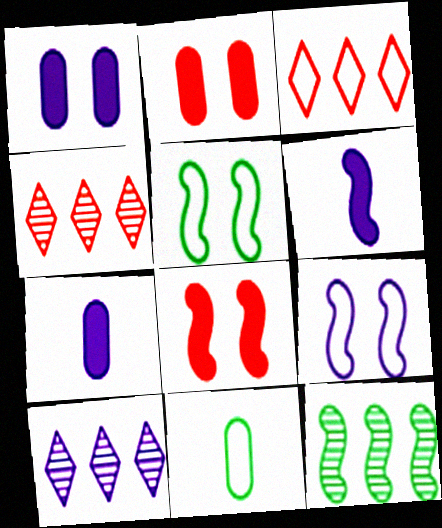[[3, 9, 11], 
[4, 5, 7], 
[7, 9, 10], 
[8, 10, 11]]